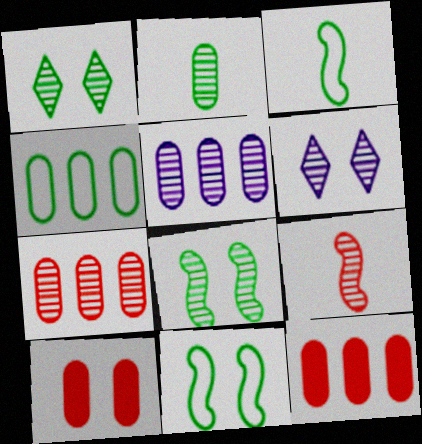[[1, 5, 9], 
[3, 6, 12], 
[4, 5, 12], 
[6, 10, 11]]